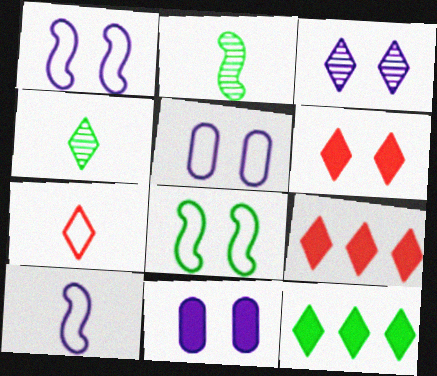[[1, 3, 11], 
[2, 5, 9], 
[3, 7, 12]]